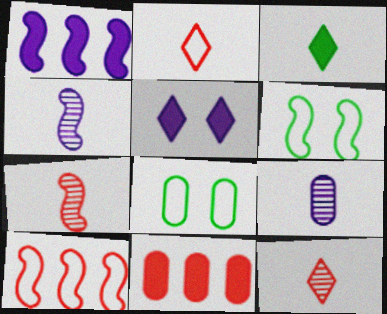[[1, 6, 7], 
[1, 8, 12], 
[8, 9, 11]]